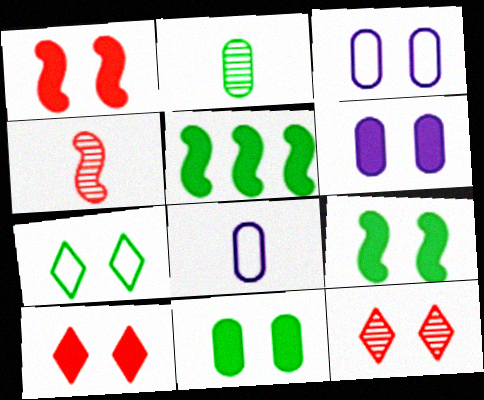[[2, 5, 7], 
[3, 9, 12], 
[5, 8, 12], 
[6, 9, 10]]